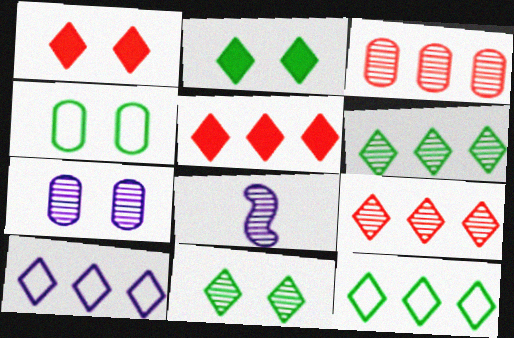[[3, 8, 11], 
[4, 5, 8], 
[5, 6, 10]]